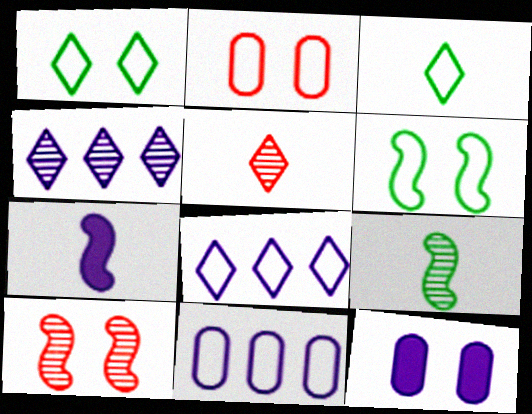[[1, 10, 12]]